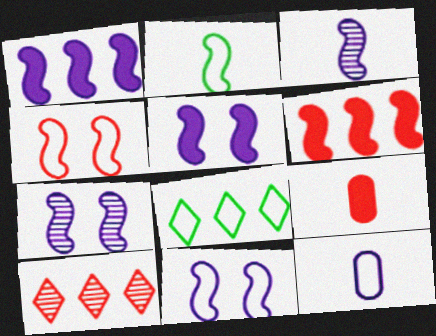[[1, 3, 11], 
[2, 6, 7], 
[4, 8, 12], 
[4, 9, 10], 
[5, 7, 11], 
[7, 8, 9]]